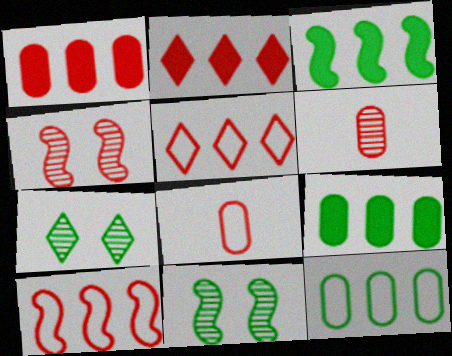[[2, 4, 8]]